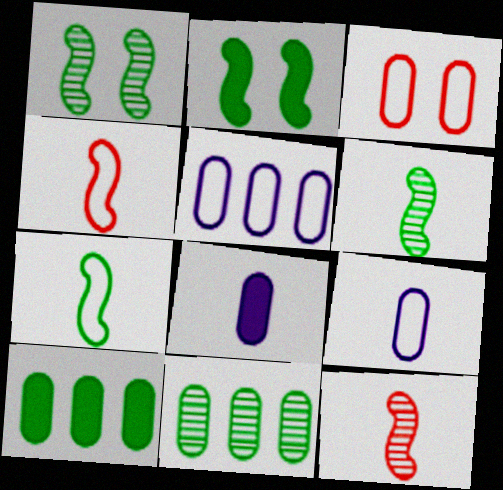[[3, 8, 11]]